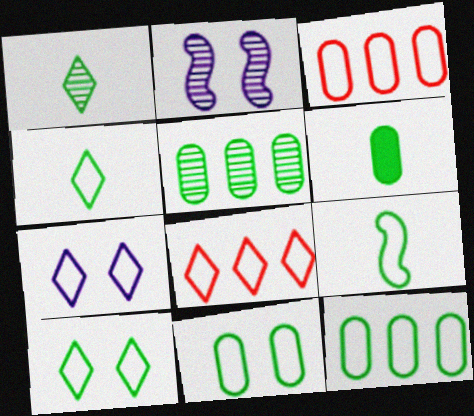[[1, 6, 9], 
[2, 6, 8], 
[3, 7, 9], 
[4, 7, 8], 
[5, 6, 11], 
[9, 10, 12]]